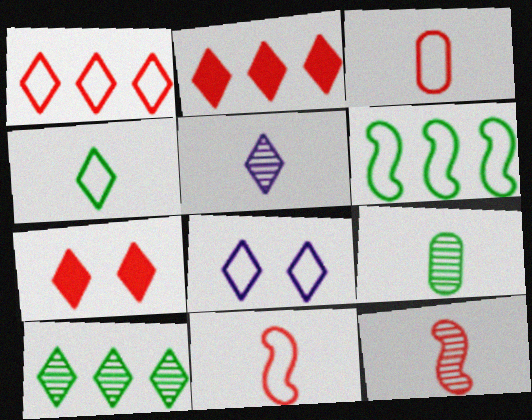[[1, 4, 8], 
[3, 6, 8], 
[5, 9, 12]]